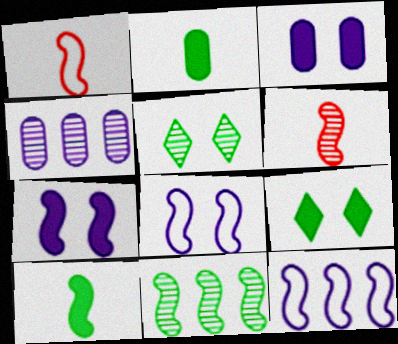[[1, 4, 9], 
[1, 7, 11], 
[4, 5, 6]]